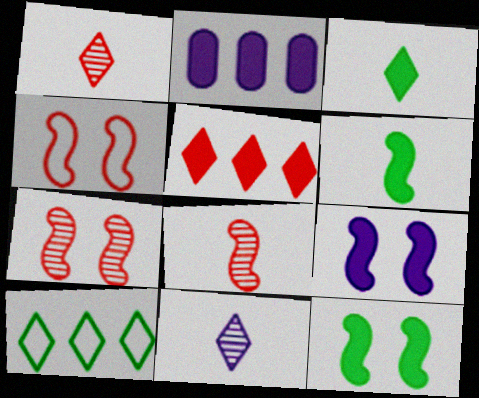[]